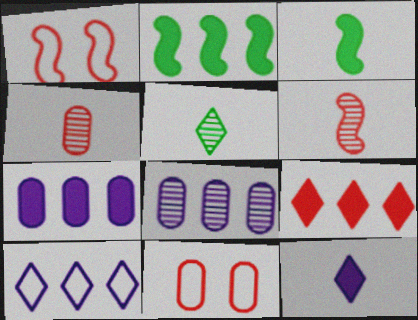[[1, 4, 9], 
[1, 5, 7], 
[2, 7, 9], 
[6, 9, 11]]